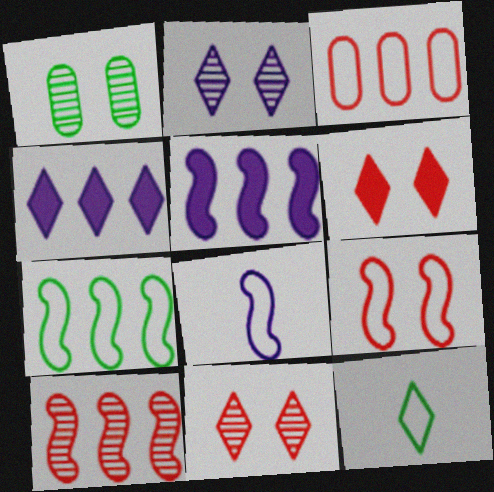[[4, 11, 12], 
[5, 7, 10], 
[7, 8, 9]]